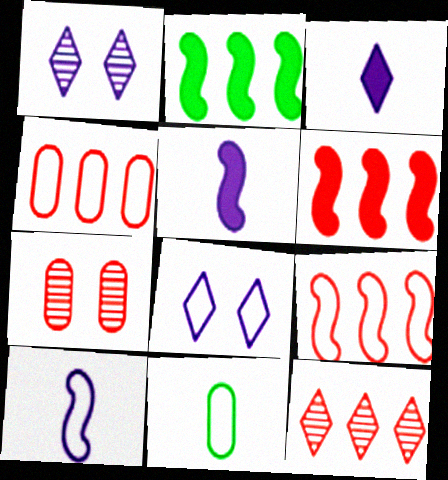[[1, 6, 11], 
[4, 6, 12], 
[8, 9, 11]]